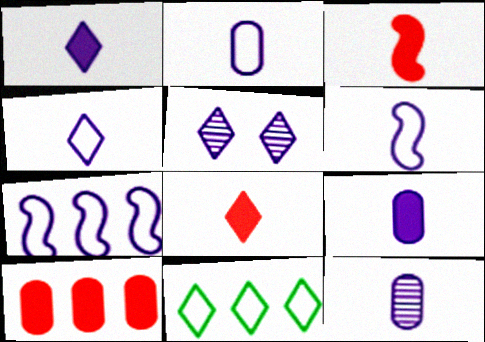[[1, 6, 12], 
[2, 4, 6], 
[2, 9, 12], 
[5, 7, 9], 
[5, 8, 11]]